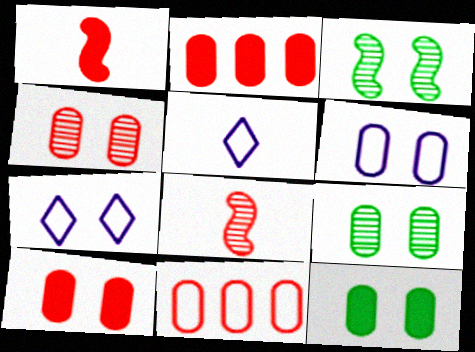[[2, 3, 5], 
[3, 7, 10], 
[4, 6, 12], 
[6, 9, 10]]